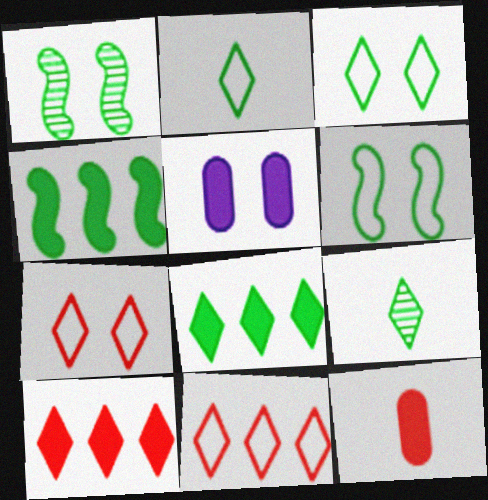[[1, 5, 7], 
[3, 8, 9]]